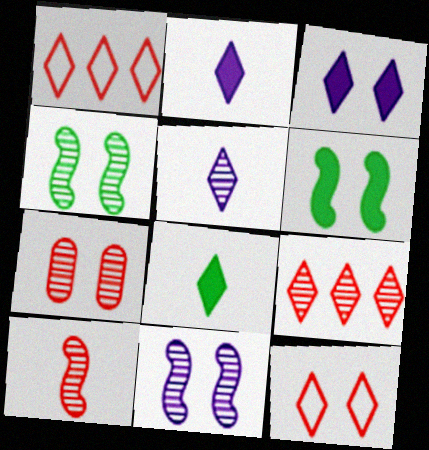[[7, 9, 10]]